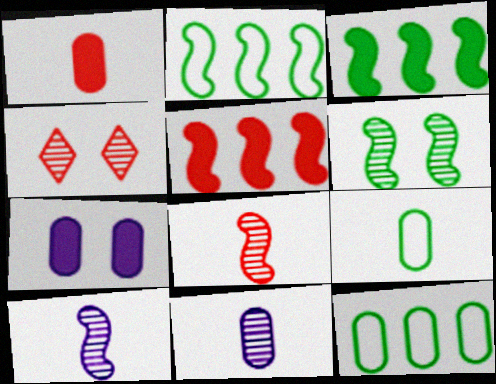[[1, 9, 11]]